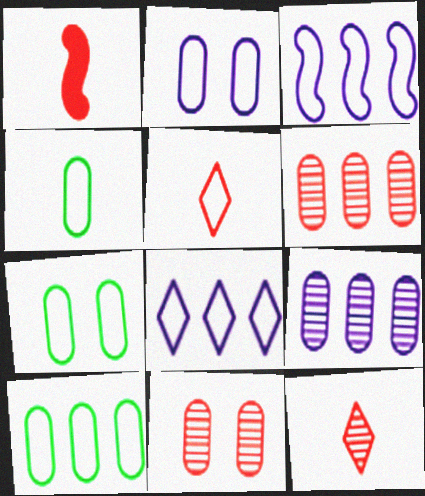[[3, 5, 7], 
[4, 7, 10]]